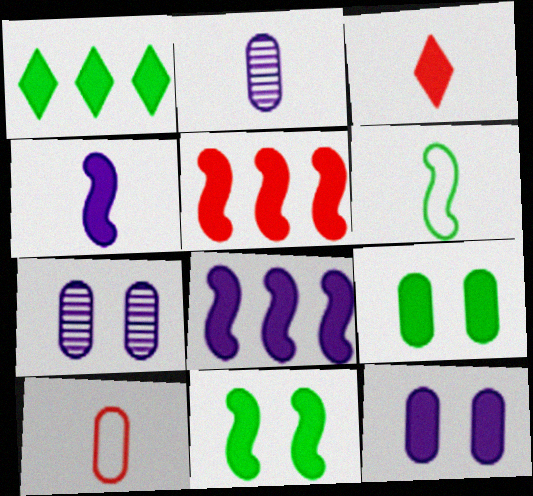[[2, 3, 6], 
[3, 8, 9], 
[4, 5, 11]]